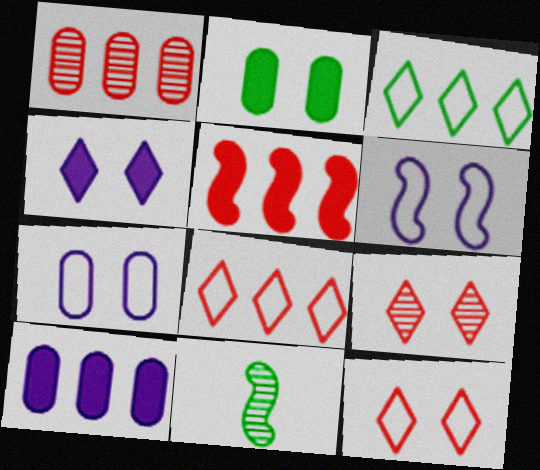[[1, 5, 8], 
[2, 3, 11], 
[2, 6, 9], 
[5, 6, 11], 
[10, 11, 12]]